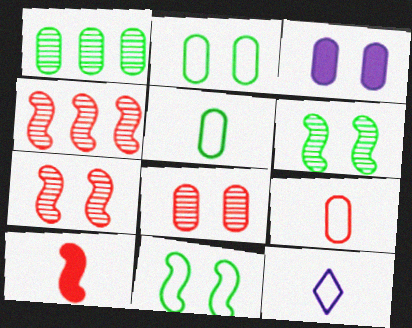[[1, 3, 9], 
[2, 3, 8]]